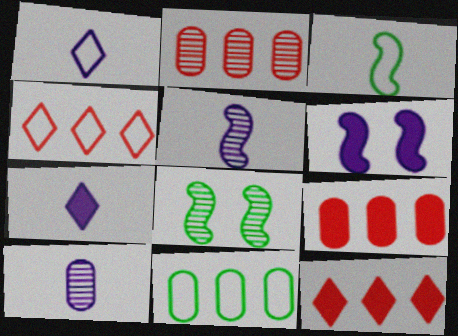[[1, 8, 9]]